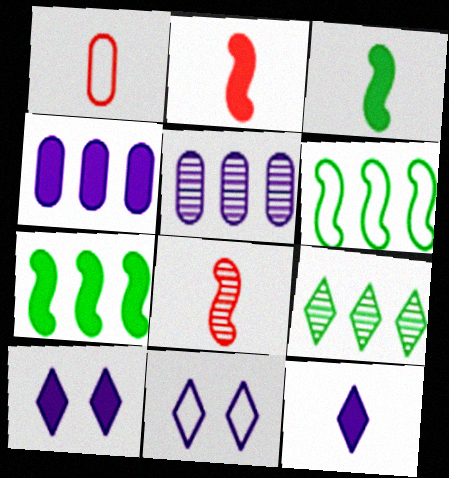[[1, 6, 11]]